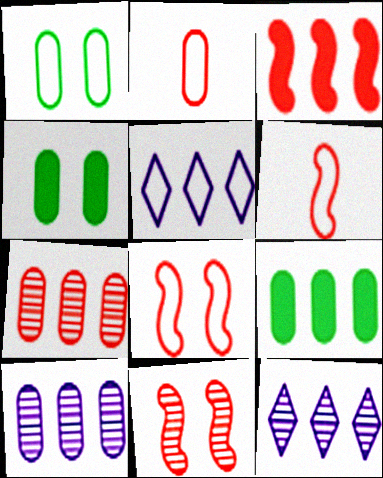[[1, 5, 6], 
[2, 4, 10], 
[3, 6, 11], 
[4, 6, 12]]